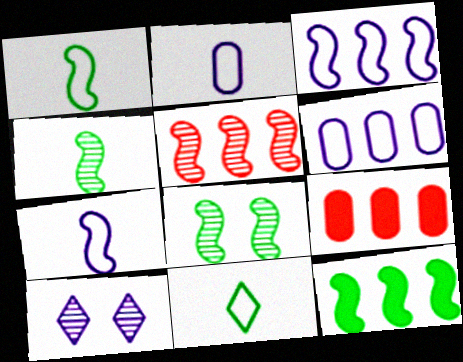[[1, 8, 12], 
[1, 9, 10], 
[3, 5, 12]]